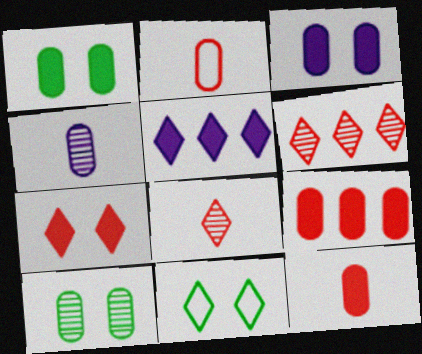[[5, 8, 11]]